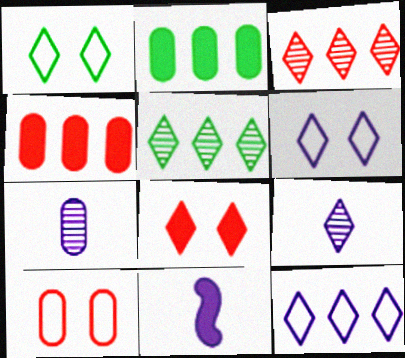[[2, 7, 10], 
[2, 8, 11], 
[5, 10, 11]]